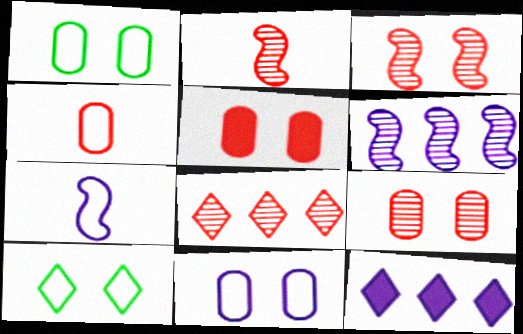[[1, 2, 12], 
[2, 8, 9]]